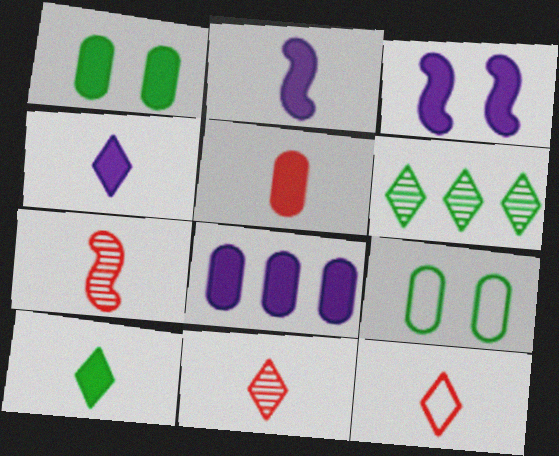[[1, 5, 8], 
[2, 5, 10], 
[3, 4, 8], 
[5, 7, 12]]